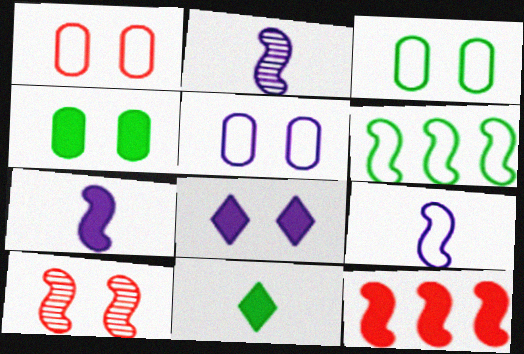[[1, 3, 5], 
[2, 7, 9], 
[3, 8, 10], 
[6, 7, 10]]